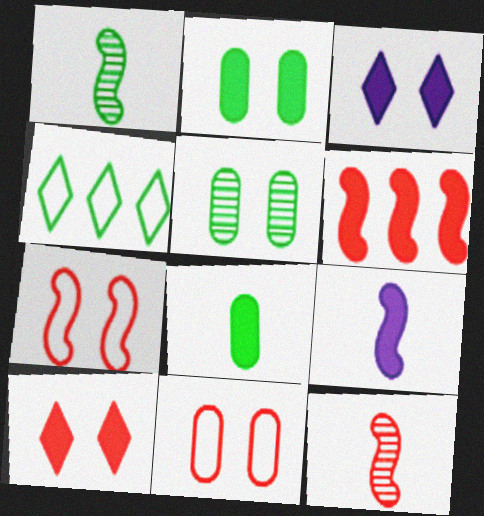[[1, 2, 4], 
[3, 5, 7], 
[3, 6, 8], 
[6, 7, 12]]